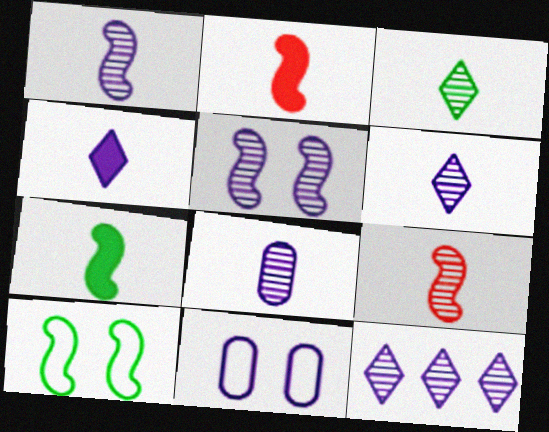[[1, 6, 8], 
[3, 8, 9], 
[5, 8, 12]]